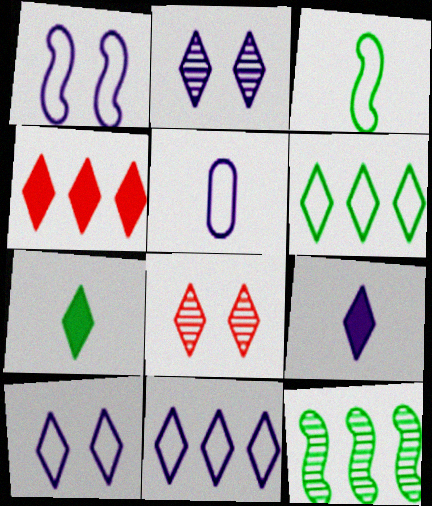[[1, 5, 11], 
[2, 9, 11], 
[6, 8, 9], 
[7, 8, 11]]